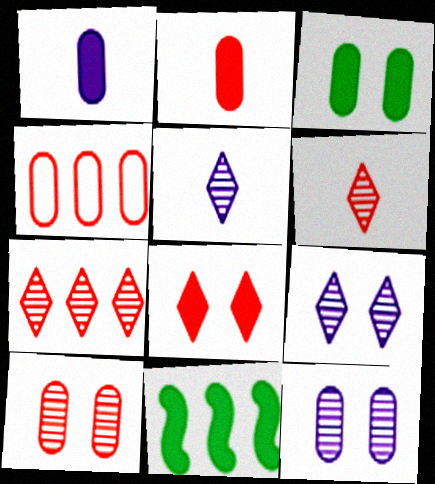[[1, 8, 11], 
[2, 4, 10]]